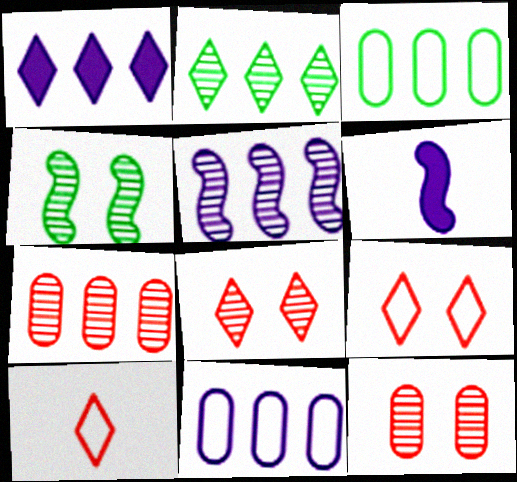[[1, 5, 11], 
[2, 5, 7], 
[3, 6, 8]]